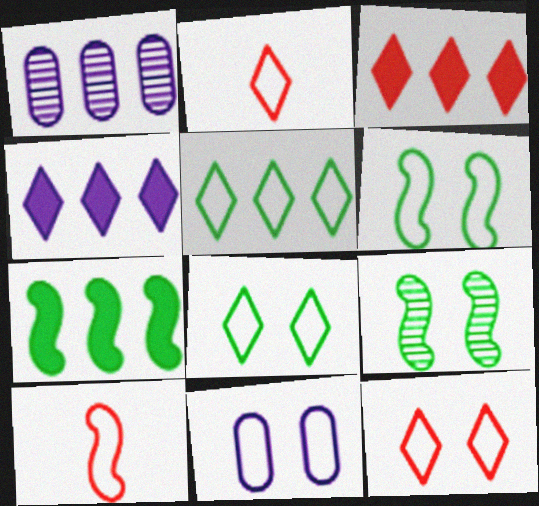[[5, 10, 11], 
[6, 11, 12]]